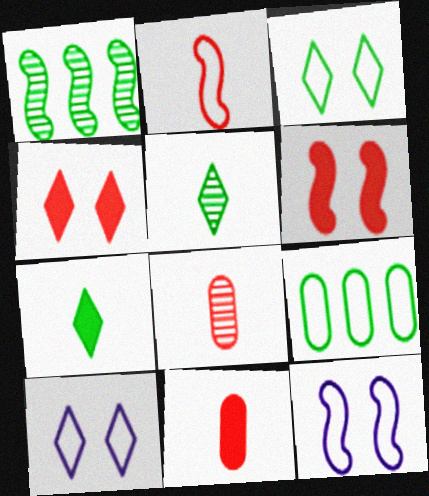[[1, 10, 11], 
[2, 9, 10]]